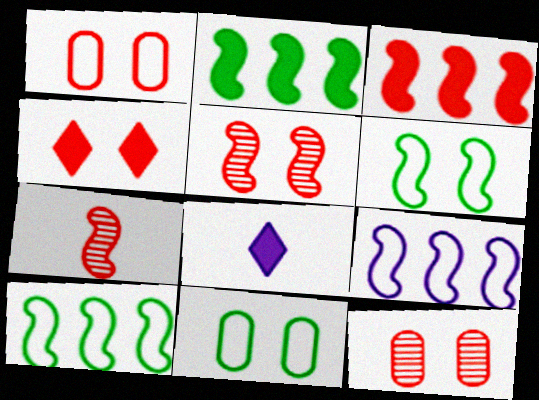[[1, 4, 5], 
[8, 10, 12]]